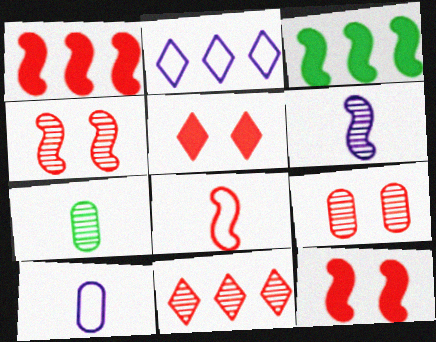[[1, 4, 8], 
[2, 7, 12]]